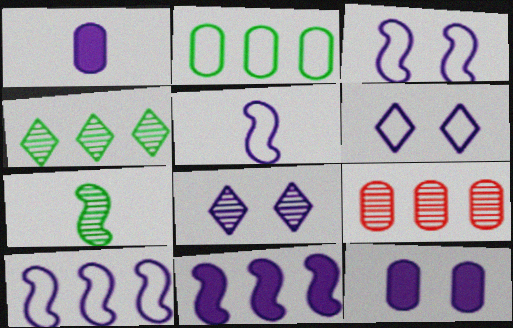[[1, 8, 10], 
[3, 5, 10], 
[3, 8, 12], 
[7, 8, 9]]